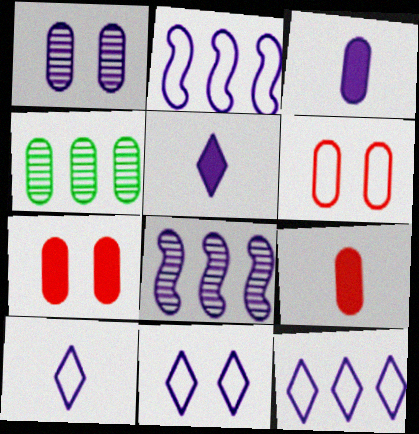[[1, 2, 5], 
[3, 4, 6], 
[3, 8, 11], 
[10, 11, 12]]